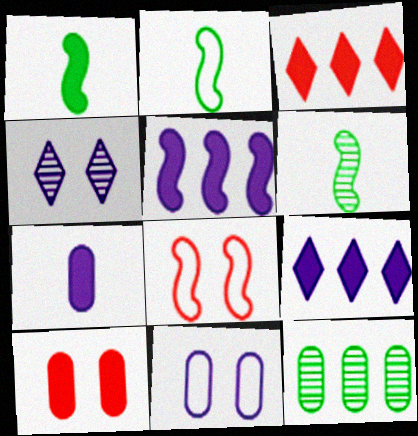[[1, 2, 6], 
[1, 9, 10], 
[3, 6, 11], 
[5, 6, 8]]